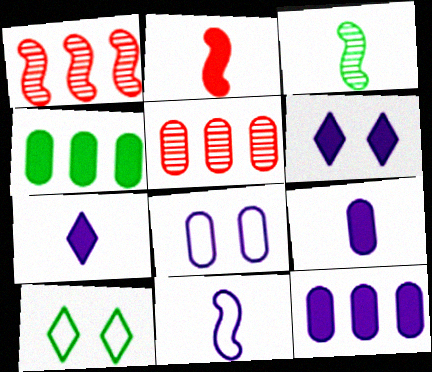[[1, 9, 10], 
[2, 3, 11], 
[2, 4, 6], 
[3, 4, 10]]